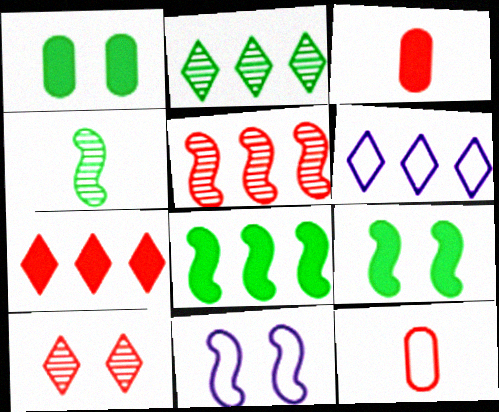[[1, 10, 11], 
[2, 3, 11], 
[2, 6, 7]]